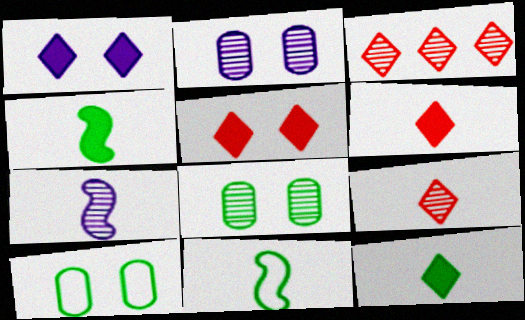[[3, 7, 8]]